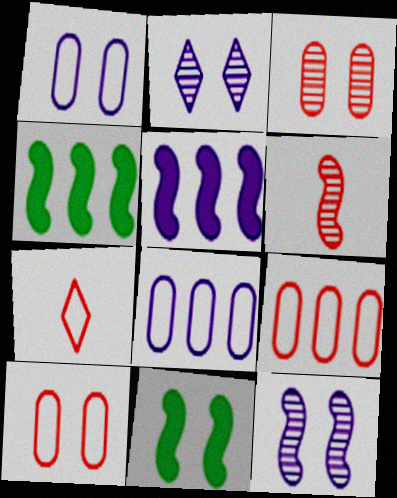[[2, 10, 11]]